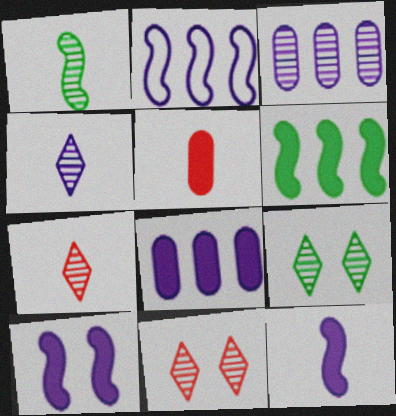[[1, 3, 11], 
[2, 5, 9]]